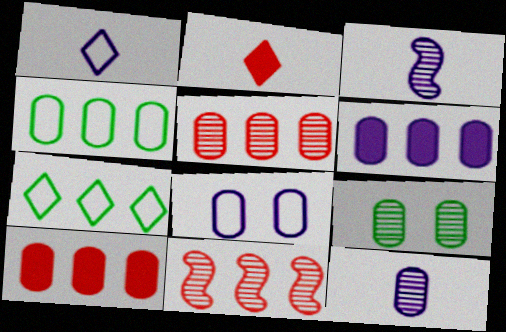[[4, 5, 6], 
[5, 9, 12], 
[6, 7, 11], 
[6, 8, 12]]